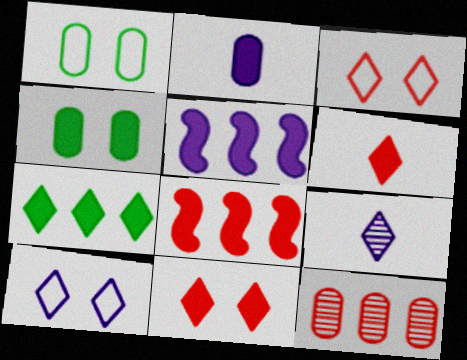[[1, 2, 12], 
[1, 8, 9], 
[3, 7, 9], 
[4, 5, 6]]